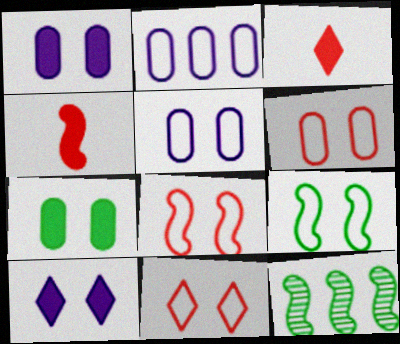[[3, 5, 12], 
[5, 9, 11], 
[6, 8, 11]]